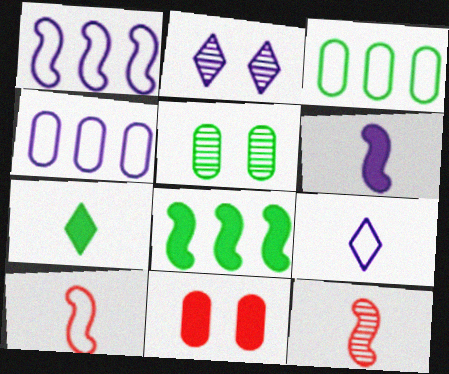[[2, 4, 6]]